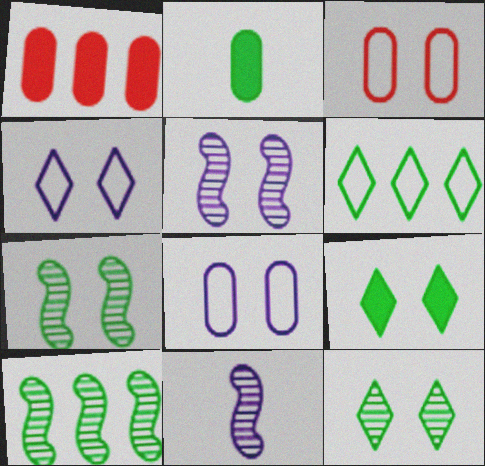[[2, 6, 7], 
[3, 5, 9]]